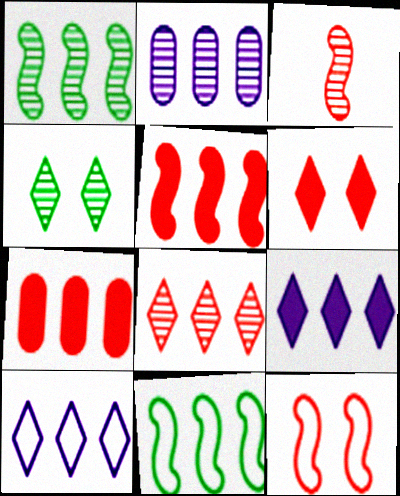[[1, 2, 8], 
[1, 7, 10], 
[2, 3, 4], 
[3, 5, 12]]